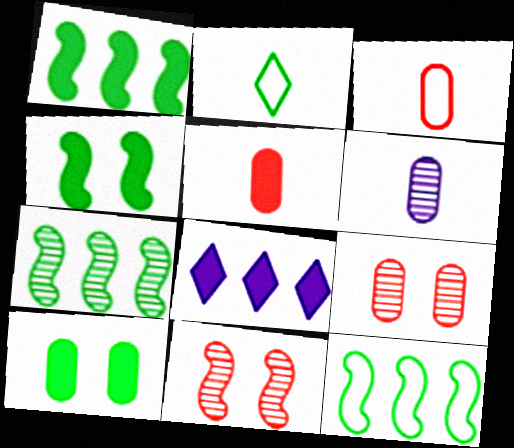[[1, 7, 12], 
[2, 7, 10], 
[4, 5, 8]]